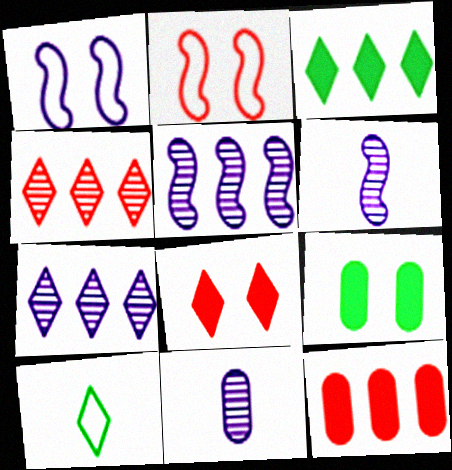[[2, 3, 11], 
[7, 8, 10]]